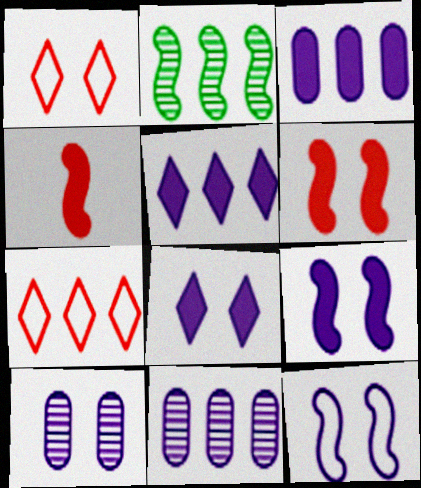[[2, 3, 7], 
[2, 4, 12], 
[8, 10, 12]]